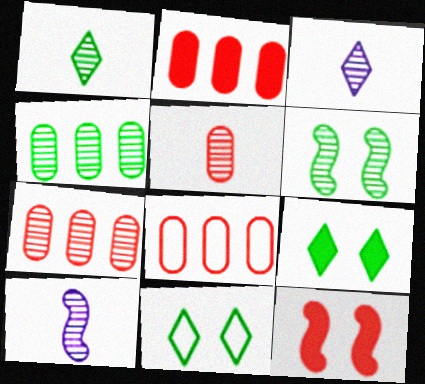[[1, 4, 6], 
[1, 5, 10], 
[2, 7, 8], 
[2, 10, 11], 
[3, 6, 7], 
[8, 9, 10]]